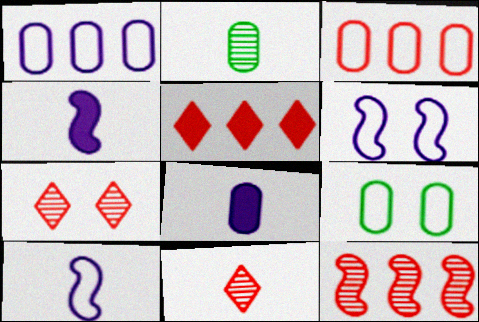[[2, 5, 6], 
[3, 5, 12]]